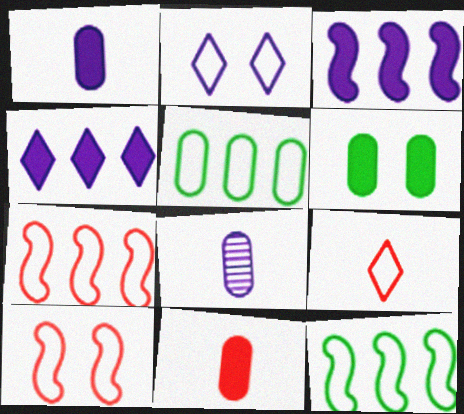[[2, 3, 8]]